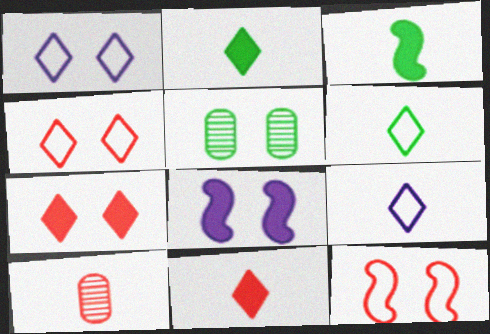[[3, 9, 10], 
[4, 5, 8]]